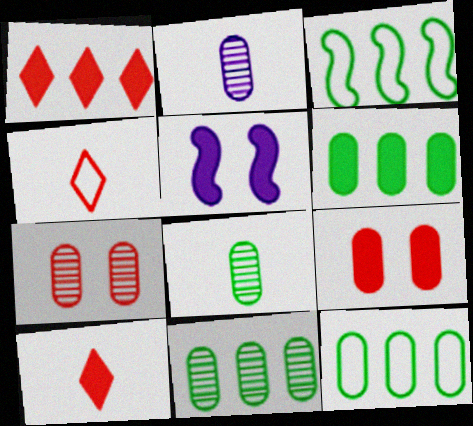[[2, 7, 11], 
[2, 9, 12], 
[4, 5, 11], 
[5, 6, 10], 
[6, 11, 12]]